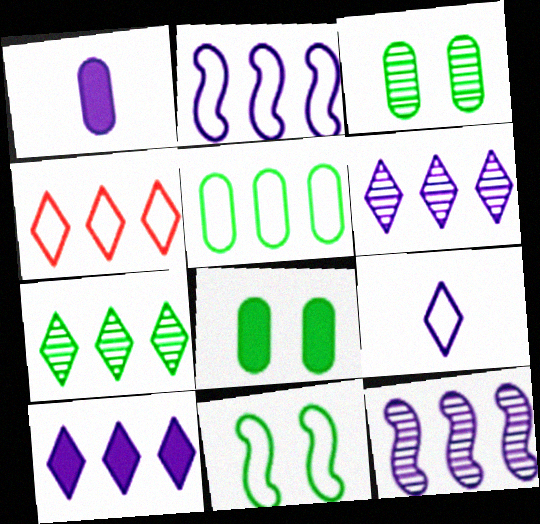[[2, 4, 5], 
[4, 7, 10]]